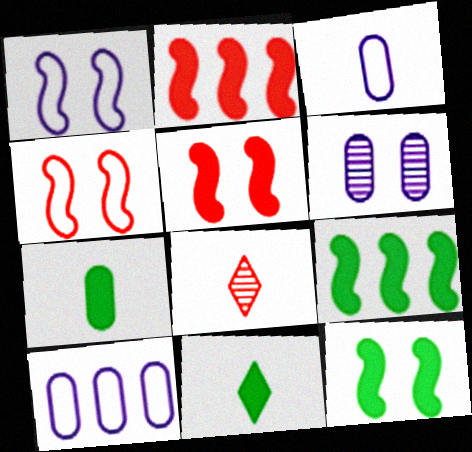[[8, 10, 12]]